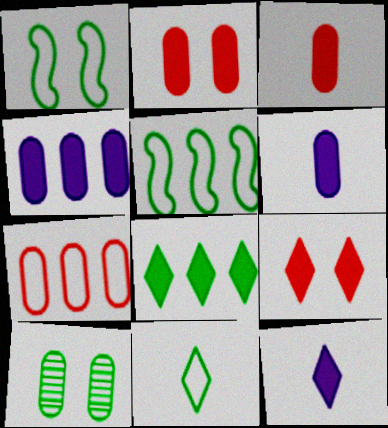[[6, 7, 10], 
[8, 9, 12]]